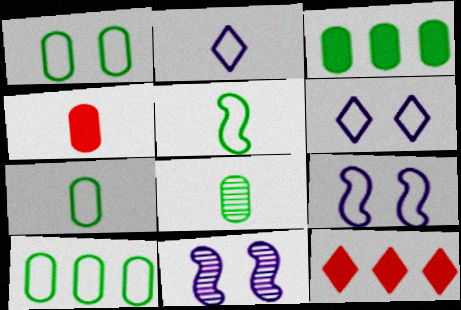[[1, 3, 8], 
[1, 7, 10], 
[7, 11, 12], 
[8, 9, 12]]